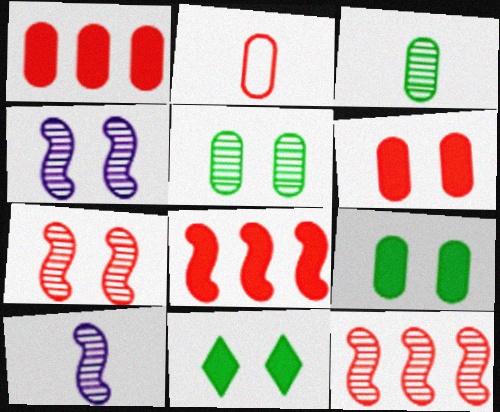[]